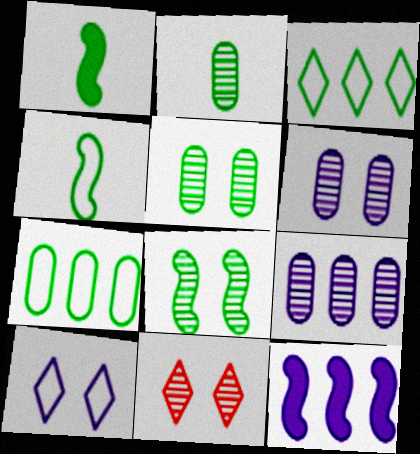[[1, 3, 5], 
[6, 8, 11]]